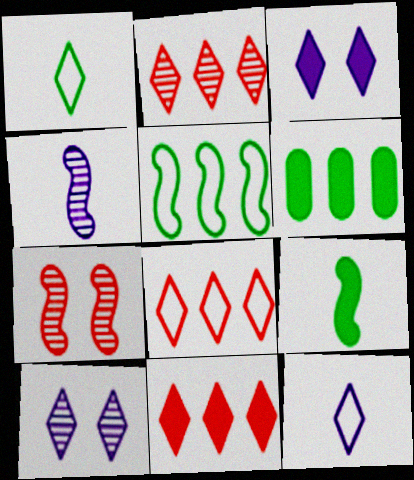[[1, 2, 3], 
[1, 10, 11], 
[2, 8, 11], 
[6, 7, 12]]